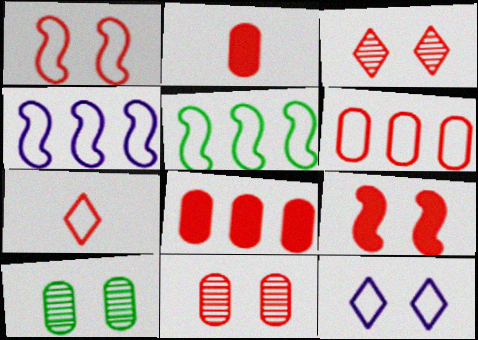[[1, 6, 7], 
[2, 6, 11], 
[9, 10, 12]]